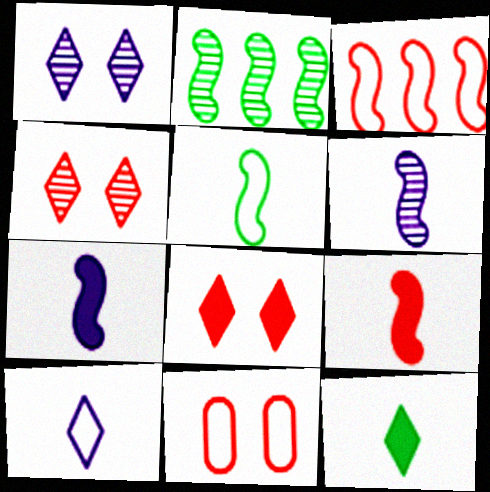[[5, 6, 9]]